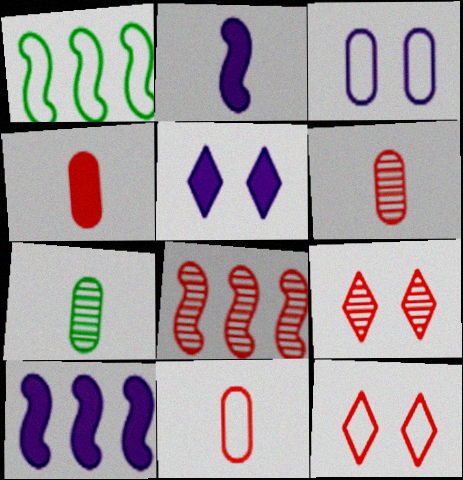[[1, 5, 6], 
[1, 8, 10], 
[4, 6, 11], 
[4, 8, 12], 
[6, 8, 9], 
[7, 10, 12]]